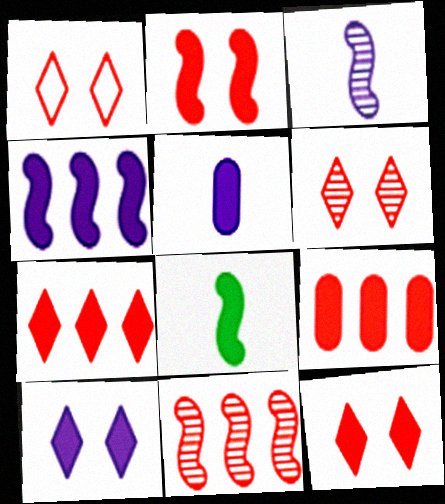[[1, 6, 12], 
[2, 4, 8], 
[4, 5, 10], 
[8, 9, 10]]